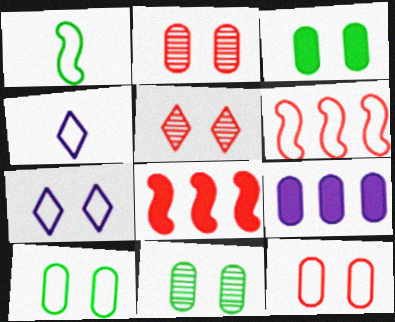[[1, 5, 9], 
[3, 10, 11], 
[4, 6, 10], 
[4, 8, 11]]